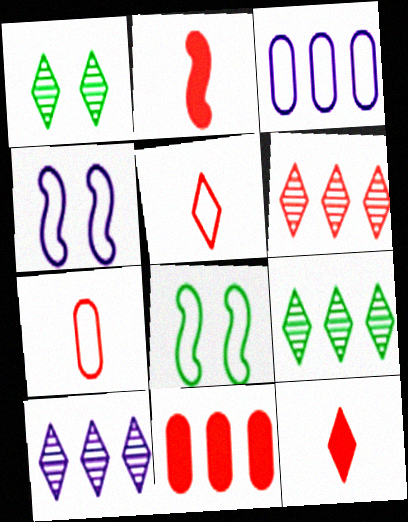[[1, 2, 3], 
[3, 5, 8], 
[6, 9, 10]]